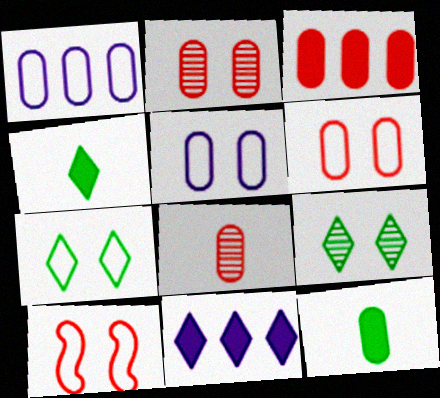[[1, 2, 12], 
[3, 6, 8], 
[5, 7, 10]]